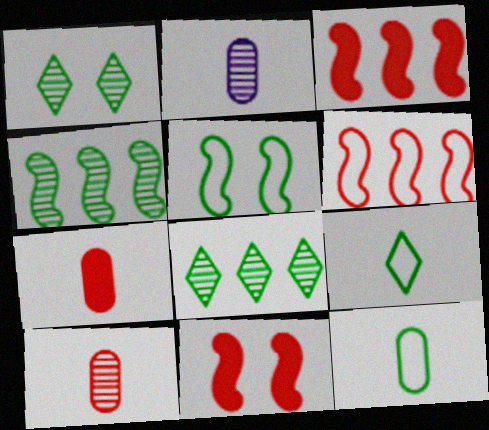[[2, 7, 12]]